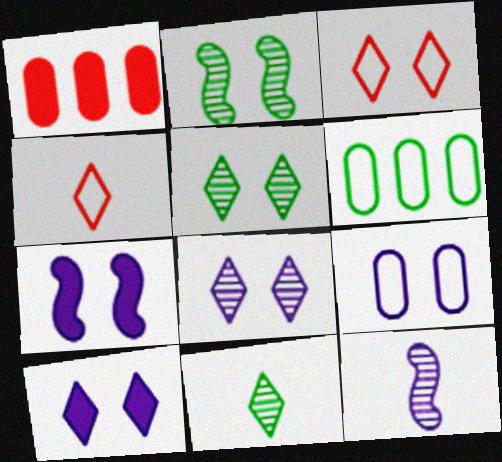[[3, 5, 10], 
[7, 8, 9]]